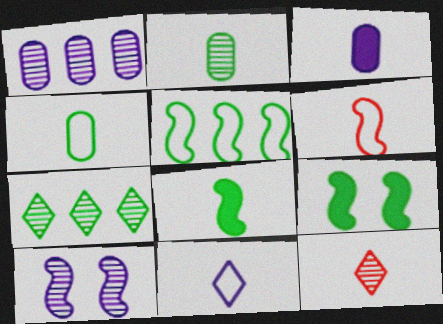[[4, 6, 11], 
[4, 7, 9]]